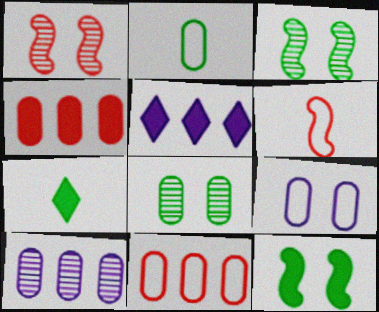[[1, 2, 5], 
[2, 9, 11], 
[5, 6, 8]]